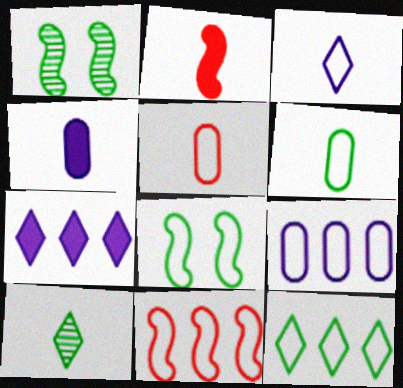[[1, 5, 7], 
[6, 8, 12], 
[9, 11, 12]]